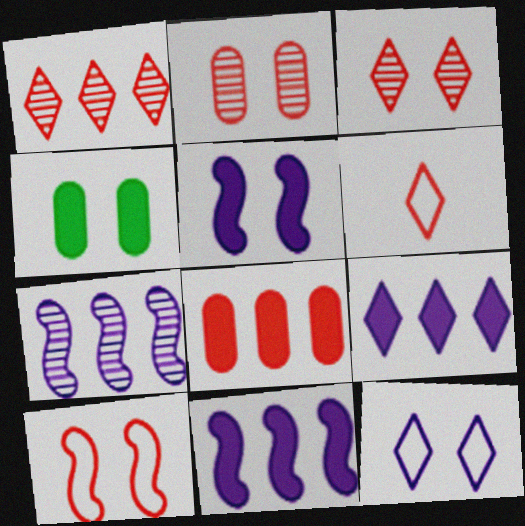[[4, 6, 7]]